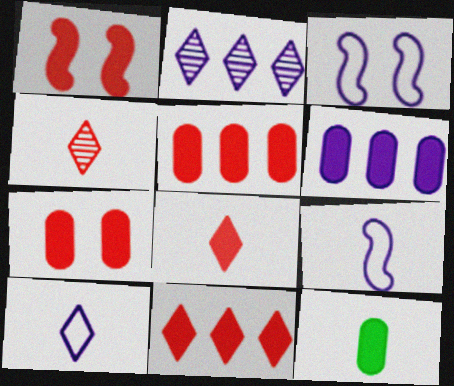[[1, 5, 8], 
[4, 9, 12], 
[6, 7, 12]]